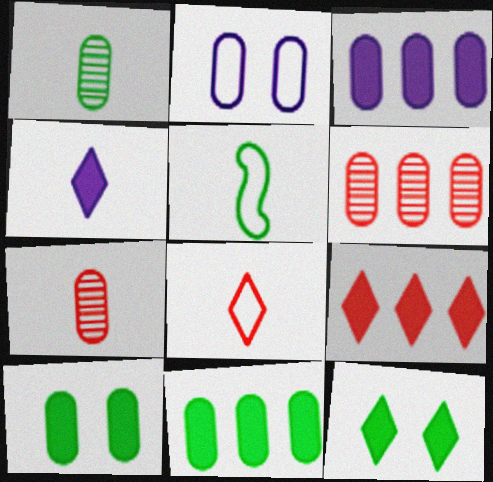[[2, 7, 11], 
[4, 5, 7], 
[4, 9, 12]]